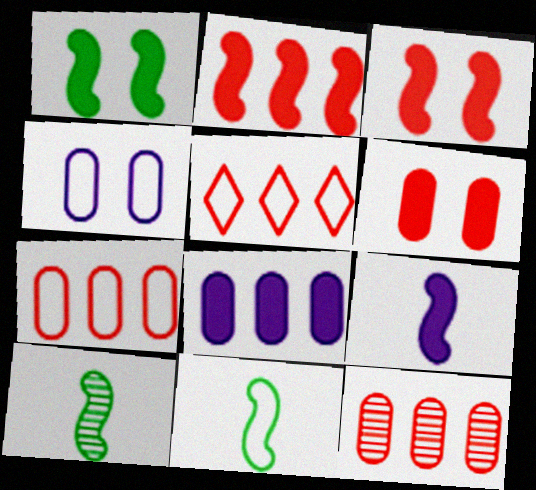[[1, 2, 9], 
[2, 5, 12], 
[4, 5, 11]]